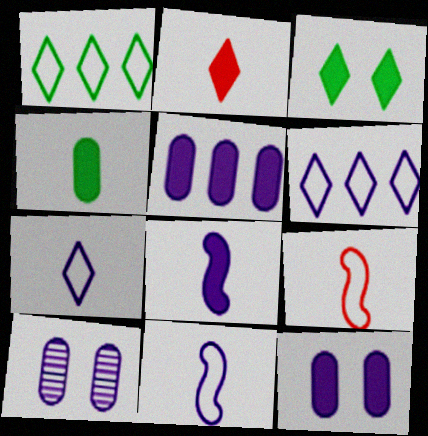[[2, 4, 8], 
[6, 8, 10]]